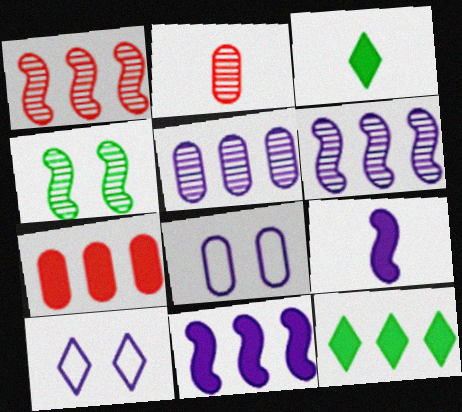[[1, 3, 8], 
[5, 9, 10], 
[7, 11, 12]]